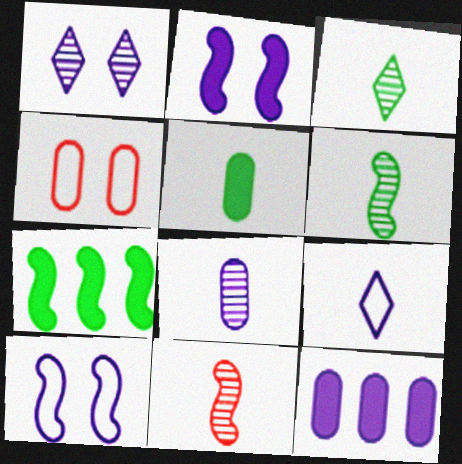[[3, 8, 11], 
[5, 9, 11], 
[7, 10, 11]]